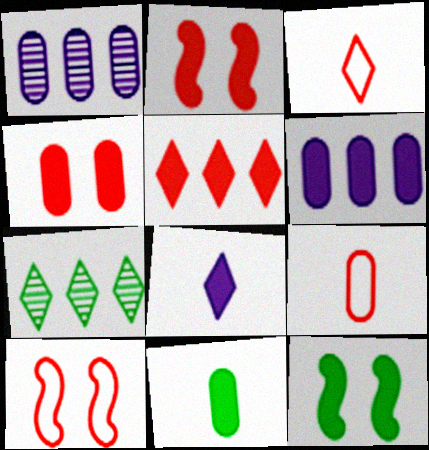[[1, 3, 12], 
[4, 6, 11]]